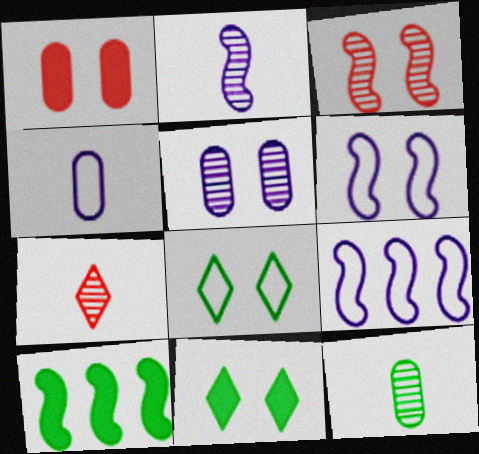[[2, 7, 12], 
[8, 10, 12]]